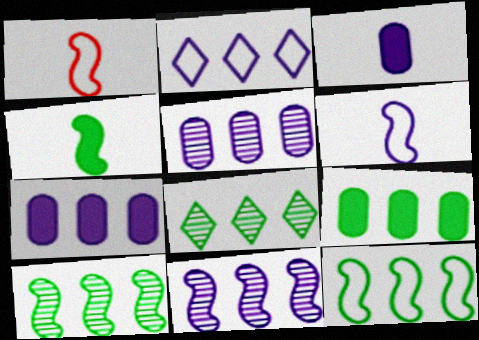[[2, 7, 11], 
[8, 9, 12]]